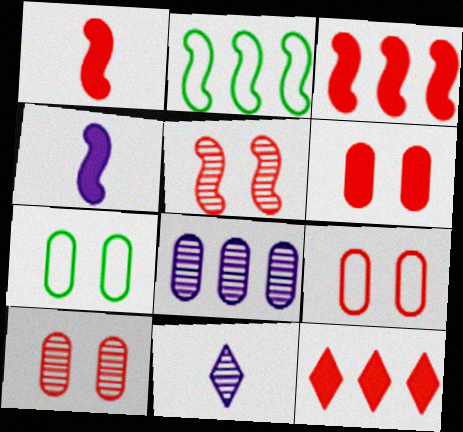[[1, 6, 12], 
[2, 4, 5], 
[2, 6, 11], 
[2, 8, 12], 
[3, 7, 11], 
[6, 9, 10]]